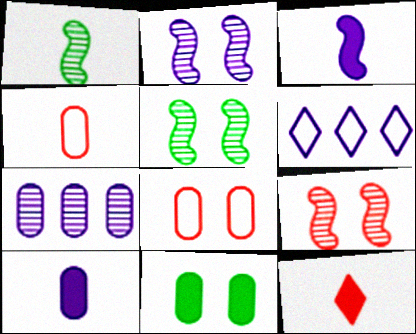[[2, 5, 9], 
[2, 6, 10], 
[4, 7, 11]]